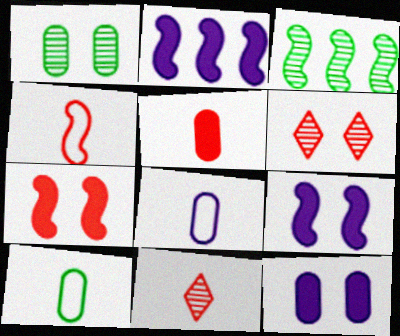[[2, 6, 10], 
[3, 4, 9], 
[4, 5, 11]]